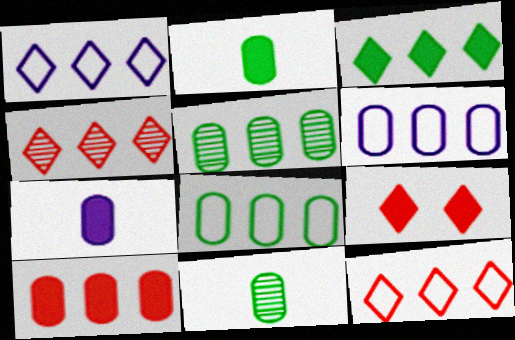[[1, 3, 4], 
[5, 6, 10]]